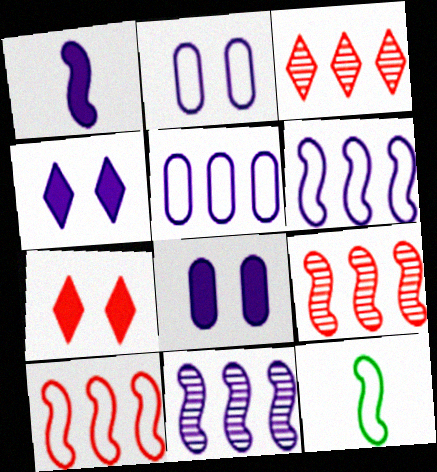[[3, 8, 12]]